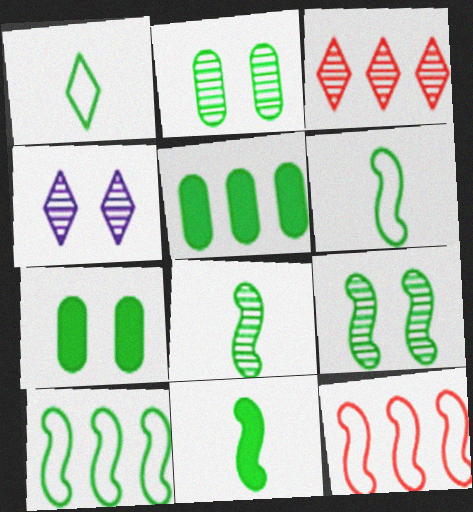[[1, 5, 9], 
[6, 8, 11], 
[9, 10, 11]]